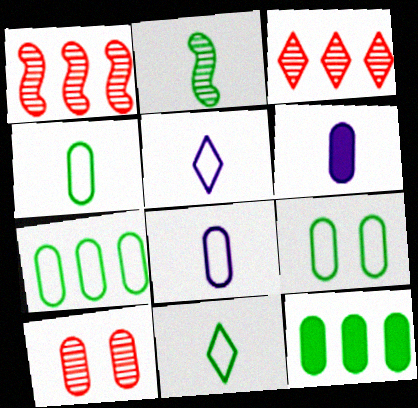[[4, 7, 9], 
[6, 7, 10], 
[8, 10, 12]]